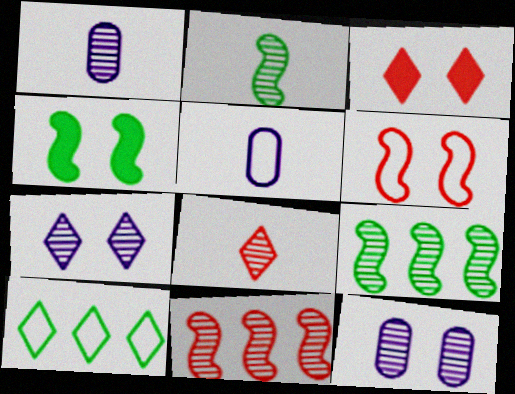[[1, 2, 8], 
[3, 5, 9], 
[5, 6, 10], 
[8, 9, 12]]